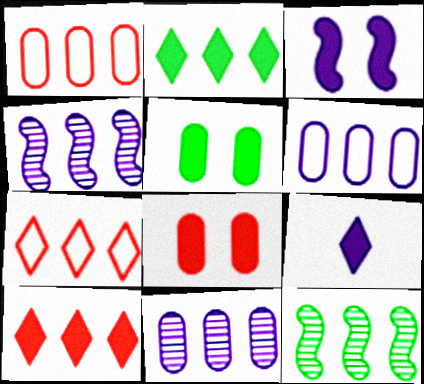[[1, 2, 4], 
[6, 10, 12]]